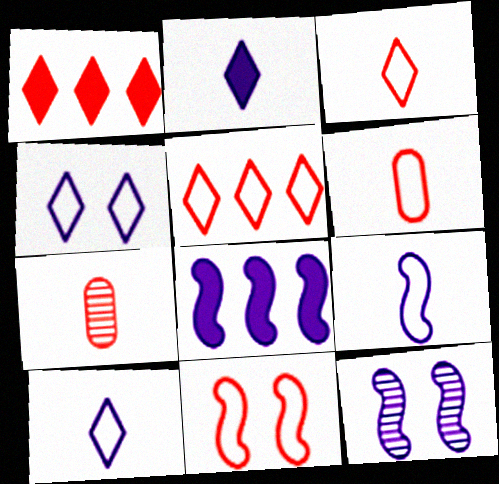[[1, 7, 11], 
[5, 6, 11], 
[8, 9, 12]]